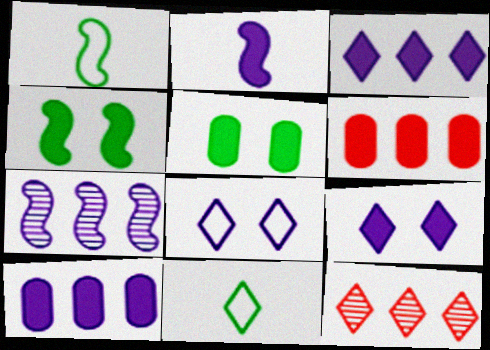[[2, 9, 10], 
[9, 11, 12]]